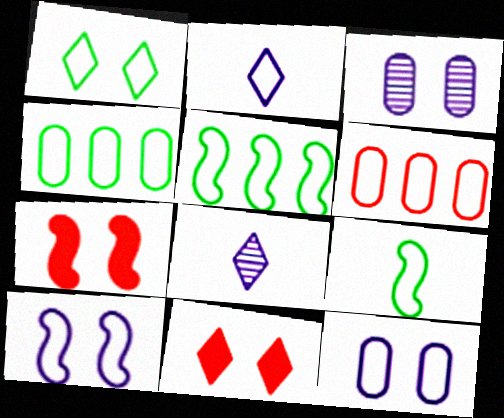[[1, 3, 7], 
[1, 4, 9], 
[4, 7, 8]]